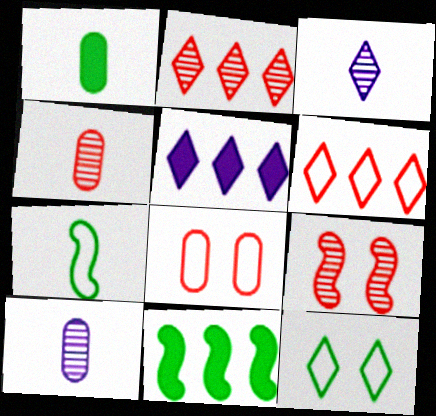[[2, 4, 9], 
[3, 8, 11]]